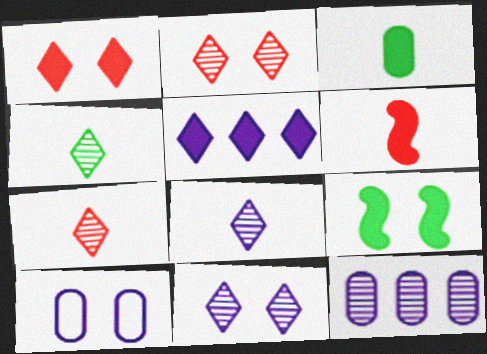[[2, 9, 10], 
[4, 7, 8]]